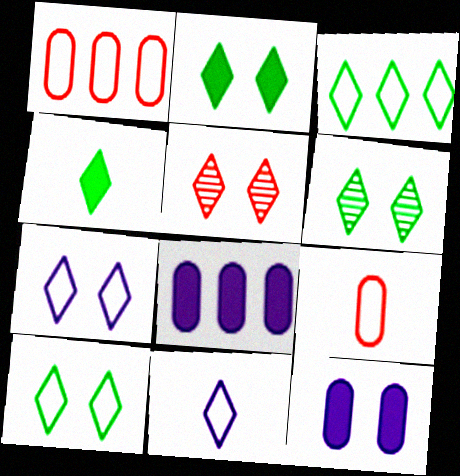[[2, 5, 7], 
[2, 6, 10], 
[3, 4, 6]]